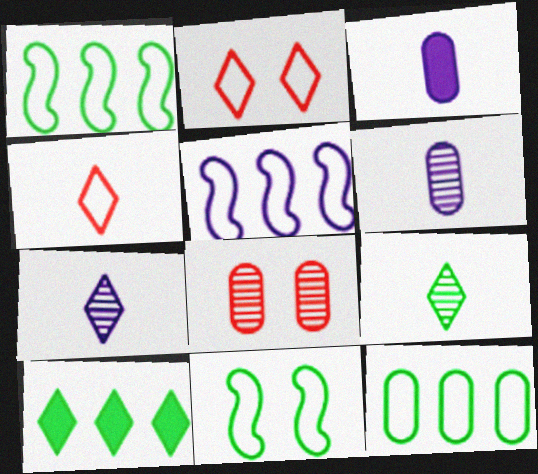[[2, 7, 10], 
[3, 8, 12]]